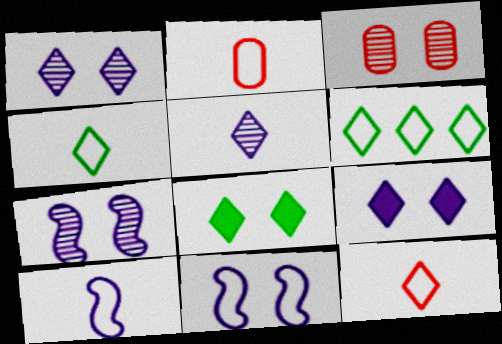[[2, 4, 10], 
[2, 6, 11], 
[3, 8, 11]]